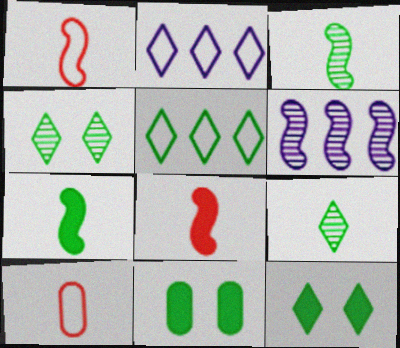[[3, 5, 11], 
[5, 9, 12], 
[6, 10, 12]]